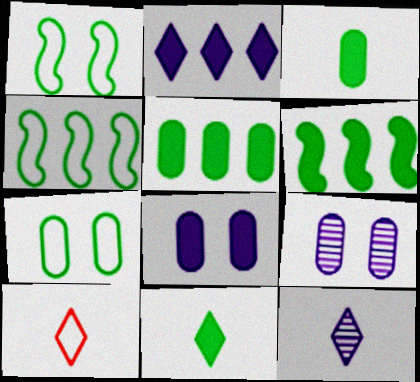[[6, 9, 10], 
[10, 11, 12]]